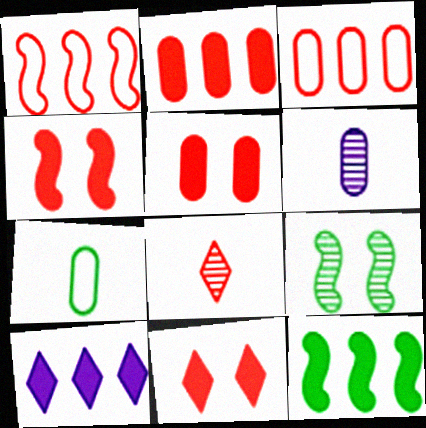[[1, 5, 8], 
[2, 10, 12], 
[3, 4, 8], 
[4, 5, 11]]